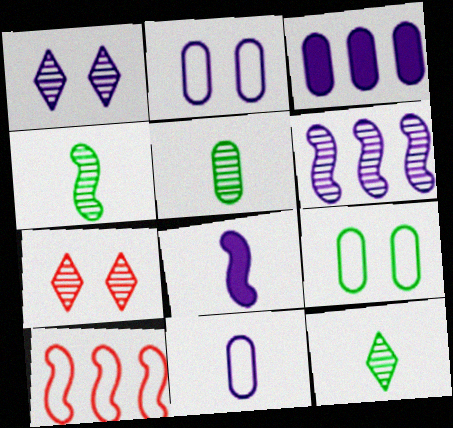[[4, 5, 12], 
[5, 6, 7]]